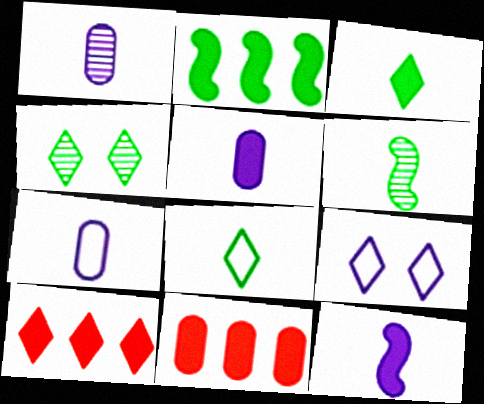[[1, 5, 7], 
[6, 9, 11]]